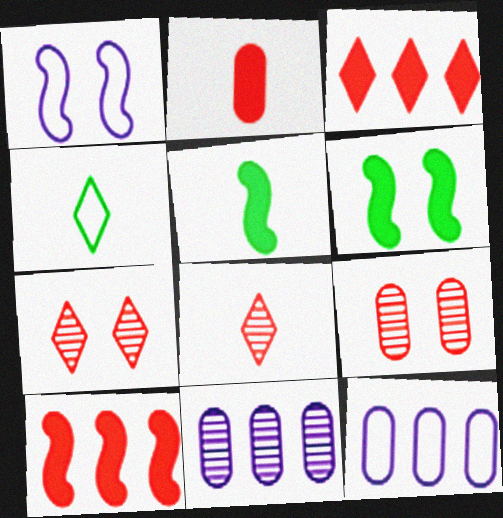[[5, 7, 12], 
[6, 8, 12]]